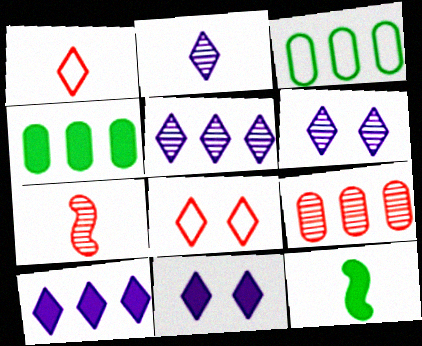[[2, 5, 6], 
[3, 7, 11]]